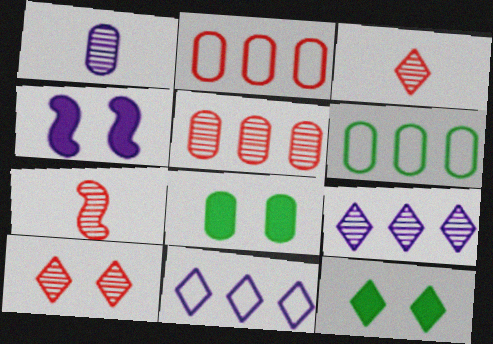[[1, 2, 8], 
[1, 4, 11], 
[3, 4, 6], 
[3, 11, 12], 
[5, 7, 10], 
[7, 8, 11]]